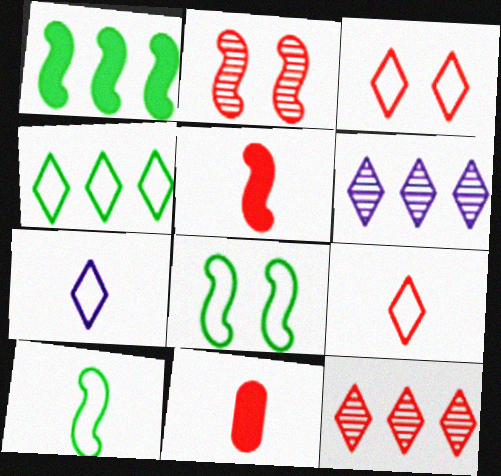[[3, 4, 7], 
[6, 8, 11]]